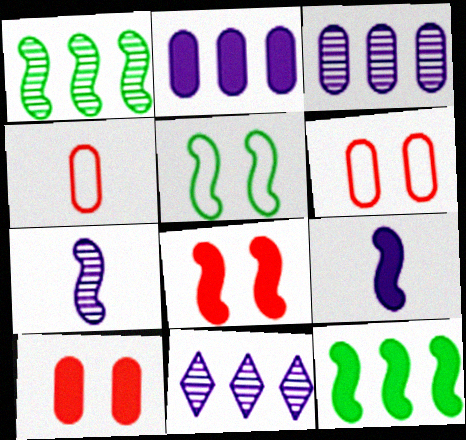[[8, 9, 12]]